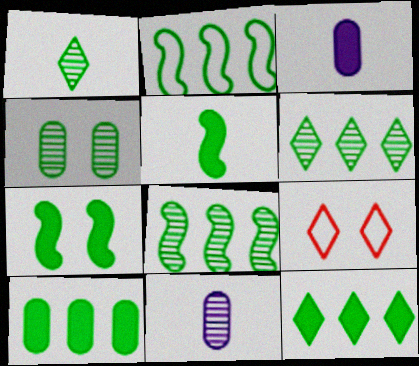[[1, 4, 8], 
[2, 6, 10], 
[3, 8, 9]]